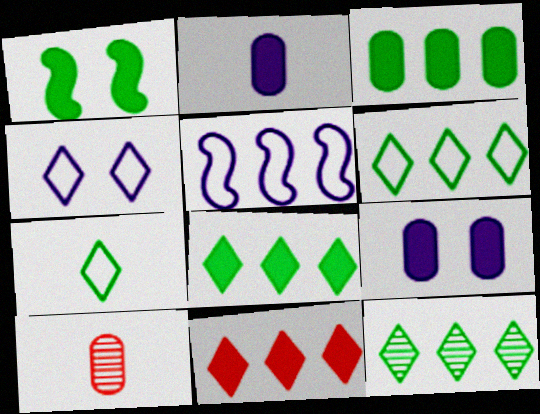[[1, 2, 11], 
[6, 8, 12]]